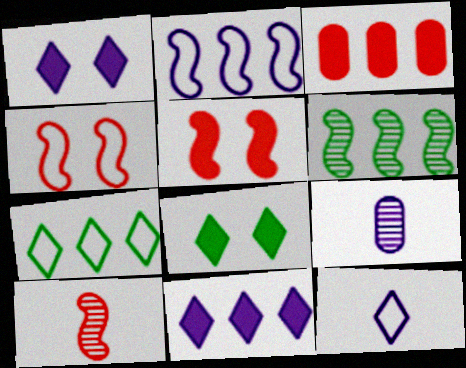[[1, 2, 9], 
[5, 7, 9]]